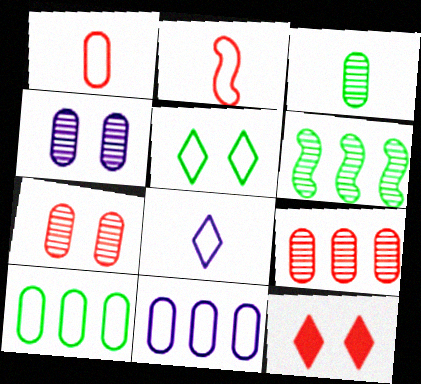[[2, 5, 11], 
[2, 9, 12], 
[3, 4, 9]]